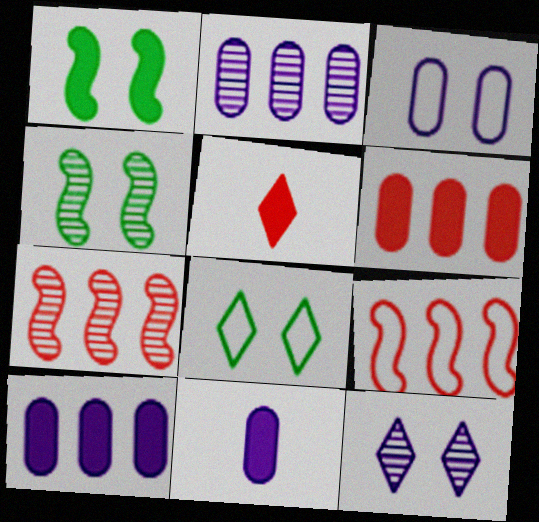[[1, 5, 10], 
[2, 3, 11], 
[7, 8, 11]]